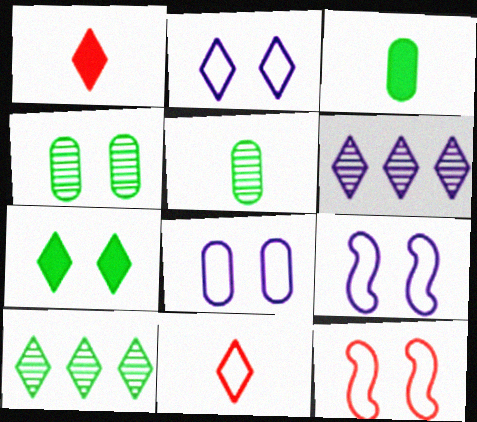[[1, 2, 10], 
[2, 8, 9], 
[3, 6, 12], 
[6, 7, 11]]